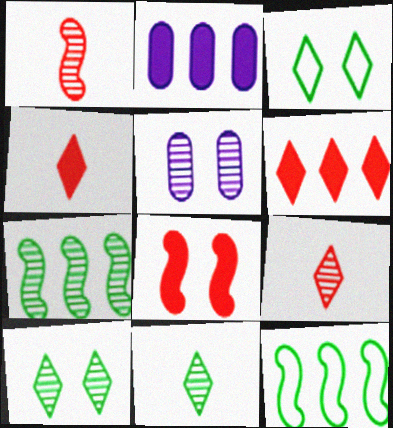[[1, 2, 3], 
[3, 5, 8], 
[4, 5, 12], 
[5, 7, 9]]